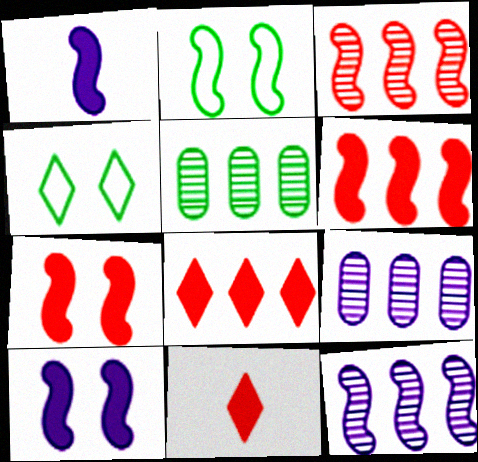[[1, 2, 3], 
[2, 9, 11]]